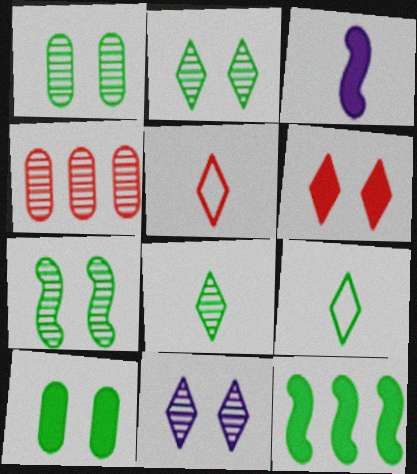[[1, 2, 7], 
[1, 9, 12]]